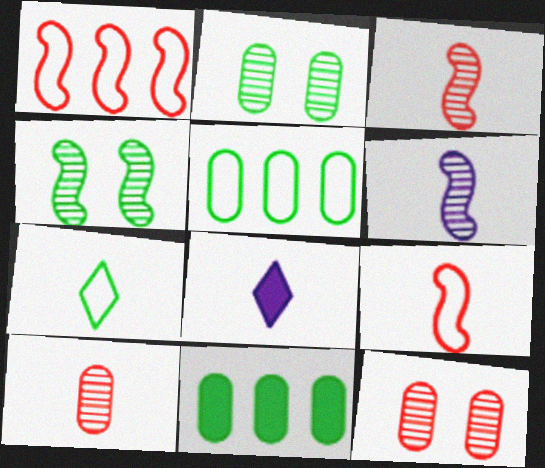[[1, 2, 8], 
[4, 7, 11]]